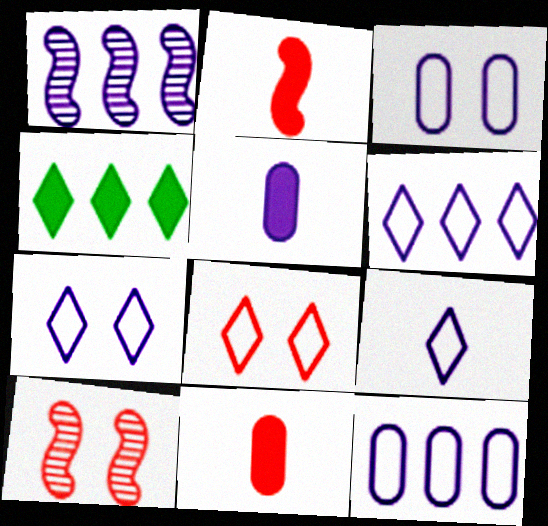[[1, 5, 7], 
[6, 7, 9]]